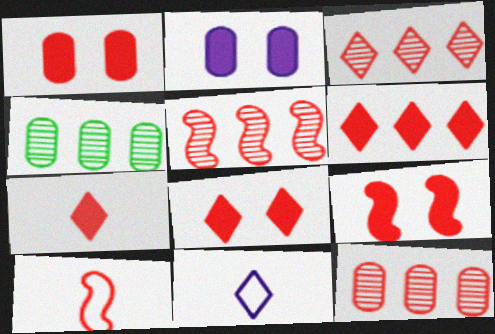[[1, 3, 10], 
[1, 8, 9], 
[3, 5, 12], 
[4, 9, 11], 
[5, 9, 10], 
[6, 7, 8], 
[8, 10, 12]]